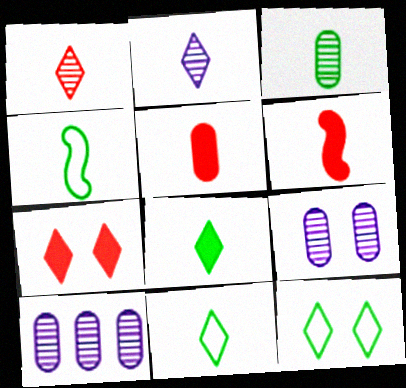[[2, 4, 5], 
[3, 4, 8], 
[4, 7, 10], 
[6, 10, 12]]